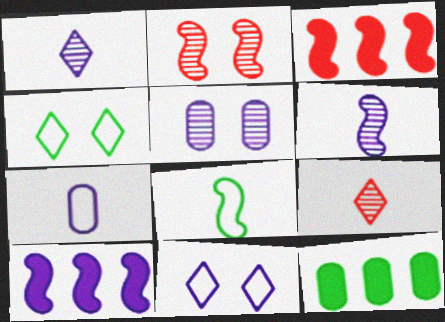[[2, 8, 10]]